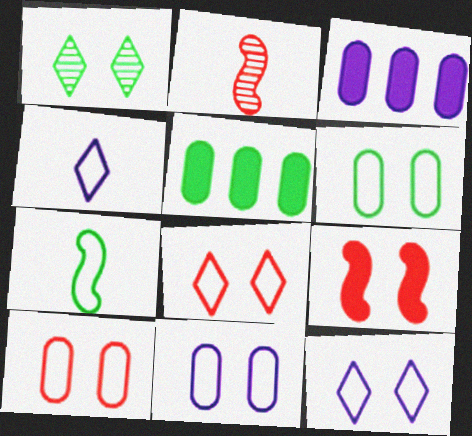[[1, 5, 7], 
[1, 9, 11], 
[2, 5, 12], 
[6, 10, 11]]